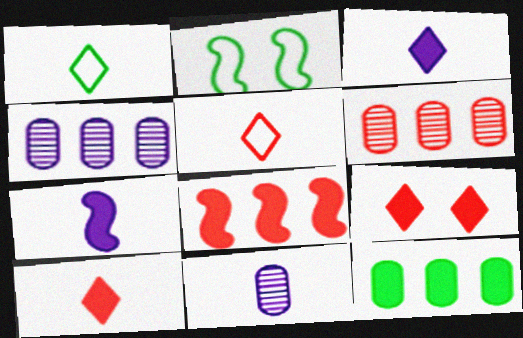[[2, 3, 6], 
[2, 4, 10], 
[7, 9, 12]]